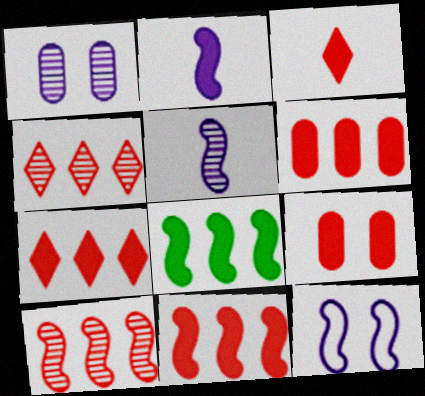[[3, 9, 11], 
[6, 7, 11]]